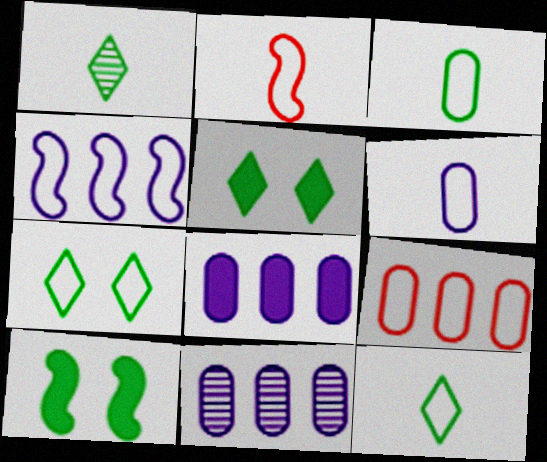[[2, 5, 11], 
[2, 6, 12]]